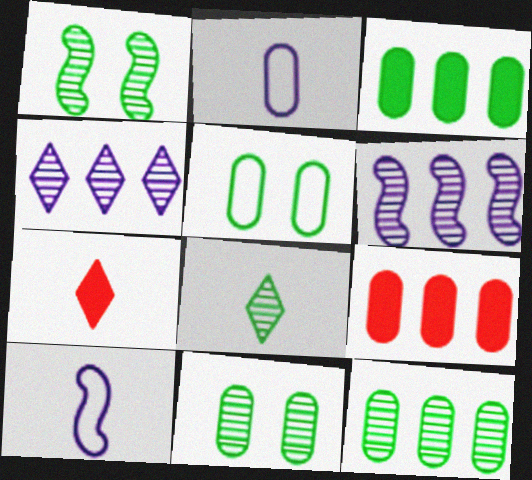[[1, 8, 12], 
[2, 9, 11], 
[5, 6, 7]]